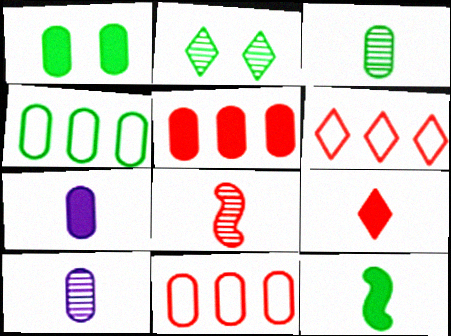[[1, 3, 4], 
[1, 5, 7], 
[1, 10, 11], 
[2, 4, 12], 
[7, 9, 12]]